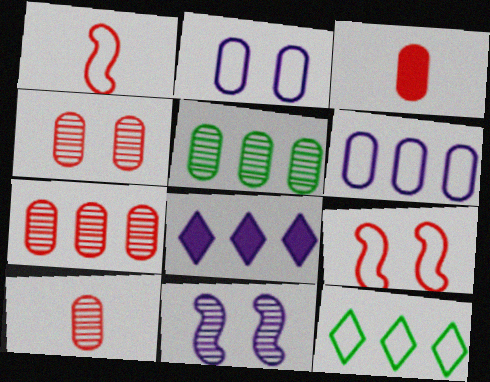[[1, 2, 12], 
[2, 3, 5], 
[3, 11, 12], 
[4, 7, 10]]